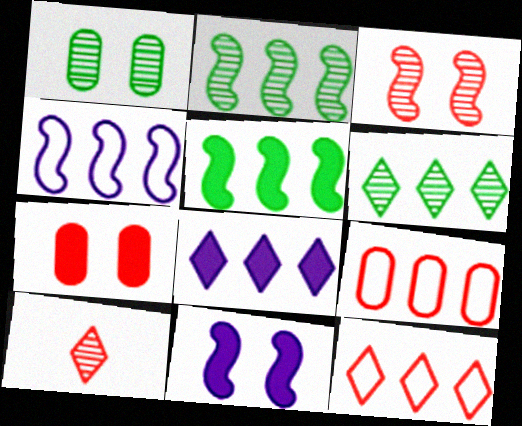[[2, 8, 9], 
[6, 8, 12]]